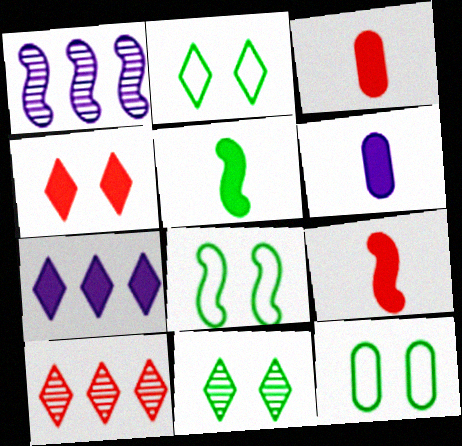[[1, 2, 3], 
[1, 8, 9], 
[2, 8, 12], 
[6, 8, 10]]